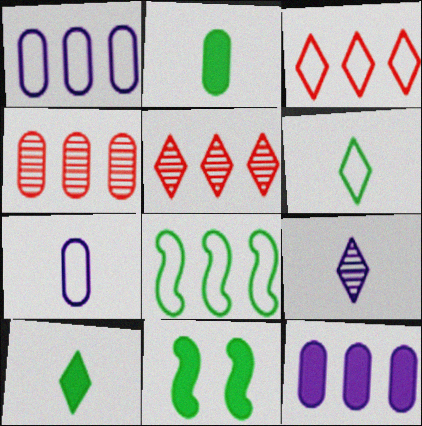[[1, 3, 8], 
[5, 7, 11], 
[5, 8, 12]]